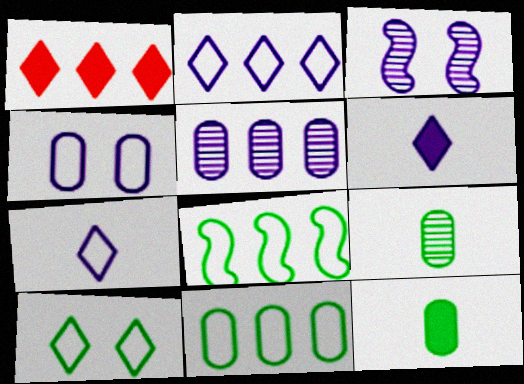[[1, 5, 8]]